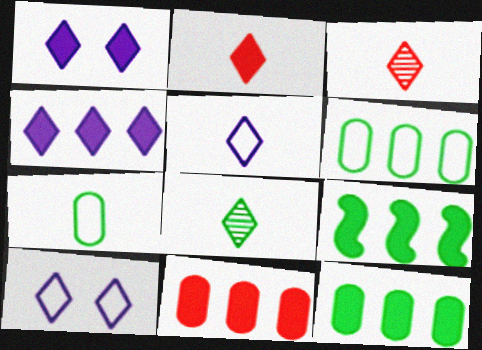[[2, 5, 8], 
[4, 9, 11]]